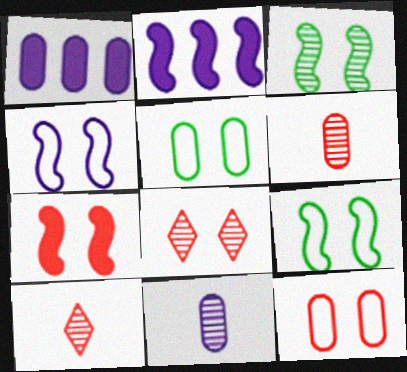[[1, 5, 6], 
[1, 9, 10], 
[2, 5, 10], 
[3, 4, 7], 
[7, 8, 12]]